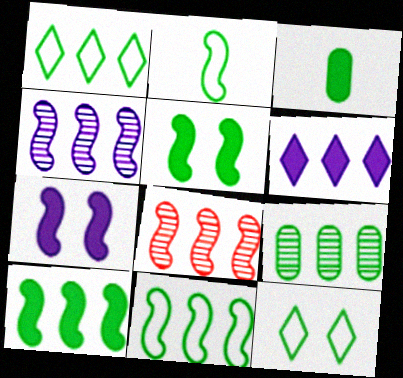[[1, 9, 10], 
[2, 7, 8]]